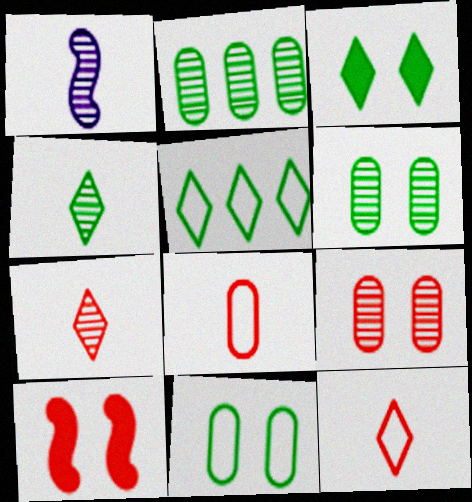[[3, 4, 5]]